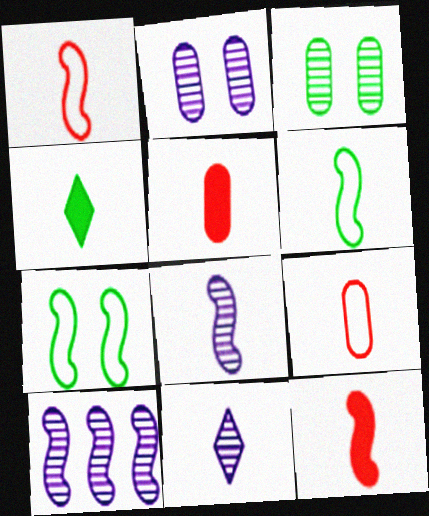[[2, 10, 11], 
[4, 8, 9], 
[5, 6, 11], 
[6, 8, 12], 
[7, 10, 12]]